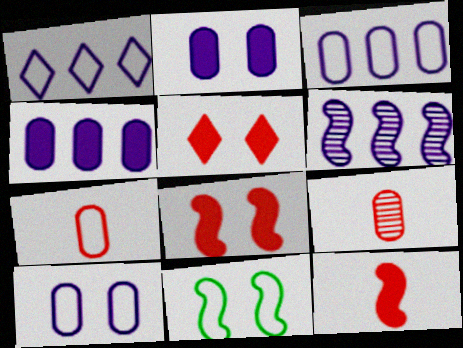[[1, 4, 6], 
[1, 7, 11], 
[6, 11, 12]]